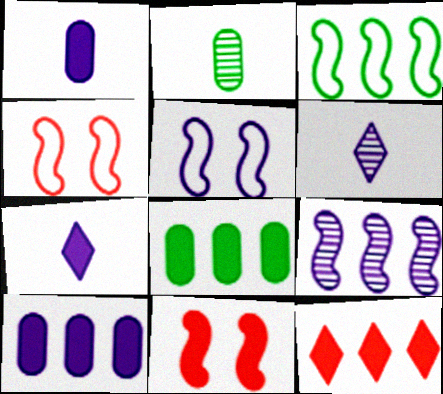[[2, 5, 12], 
[4, 6, 8], 
[5, 6, 10], 
[7, 8, 11]]